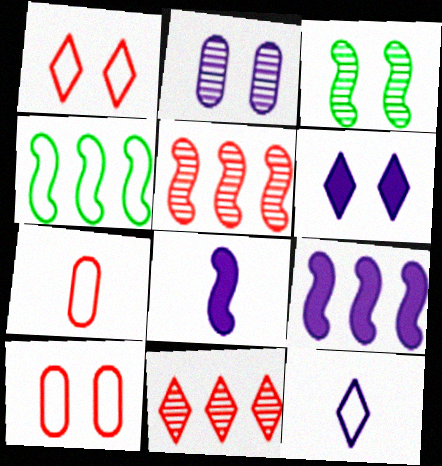[[2, 9, 12], 
[3, 6, 10], 
[4, 5, 9], 
[4, 10, 12]]